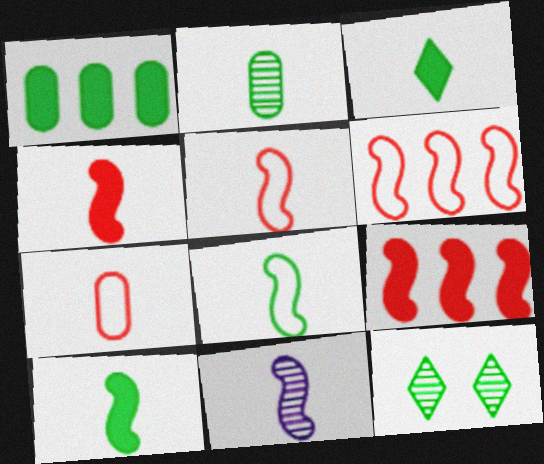[[1, 8, 12], 
[2, 3, 8], 
[3, 7, 11], 
[4, 8, 11], 
[5, 10, 11]]